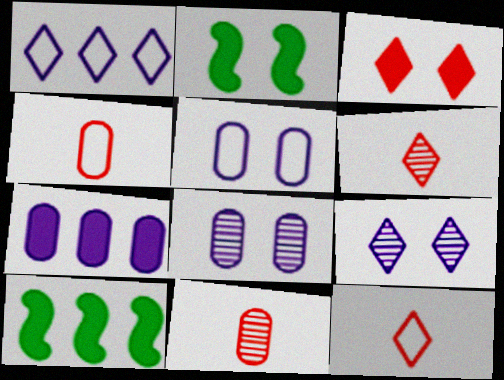[[1, 2, 11], 
[4, 9, 10], 
[5, 6, 10], 
[8, 10, 12]]